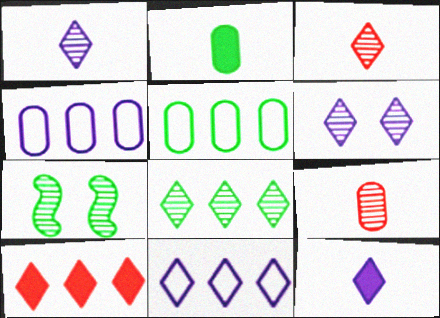[[3, 6, 8], 
[6, 11, 12], 
[8, 10, 11]]